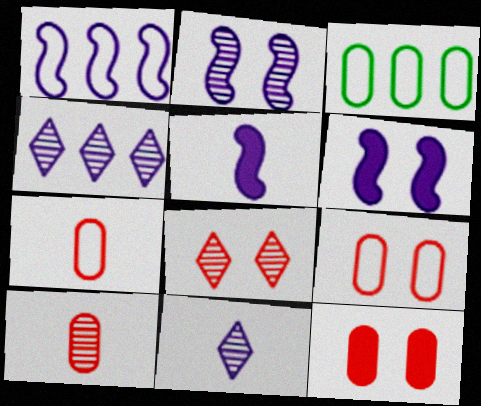[[1, 2, 5], 
[3, 5, 8]]